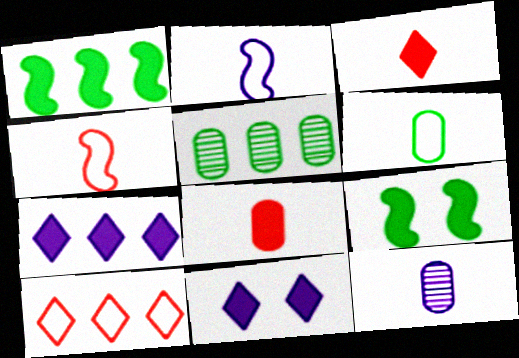[[1, 8, 11], 
[4, 5, 11], 
[6, 8, 12], 
[7, 8, 9], 
[9, 10, 12]]